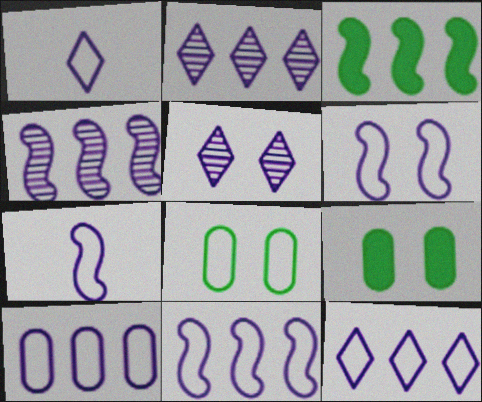[[1, 6, 10], 
[6, 7, 11], 
[10, 11, 12]]